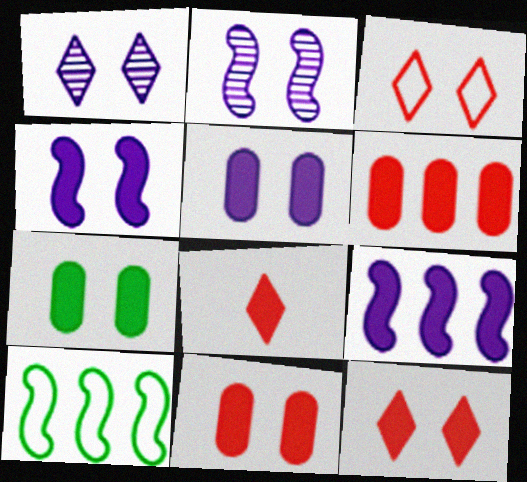[[2, 3, 7], 
[4, 7, 12], 
[5, 7, 11], 
[7, 8, 9]]